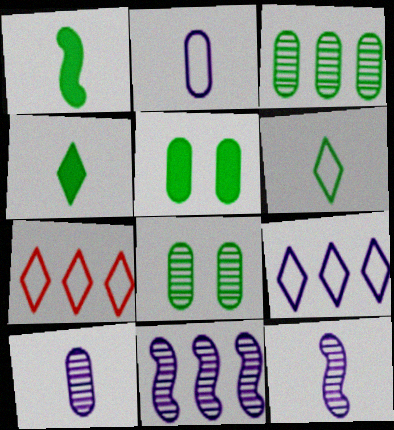[[5, 7, 12]]